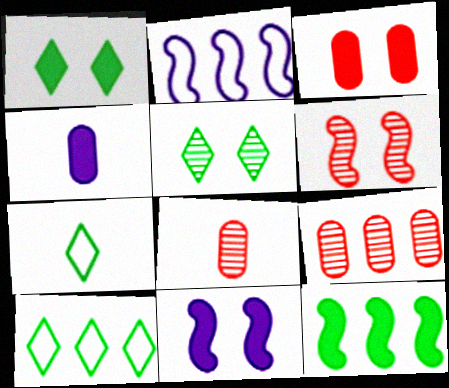[[1, 2, 8], 
[1, 3, 11], 
[4, 6, 10], 
[7, 9, 11], 
[8, 10, 11]]